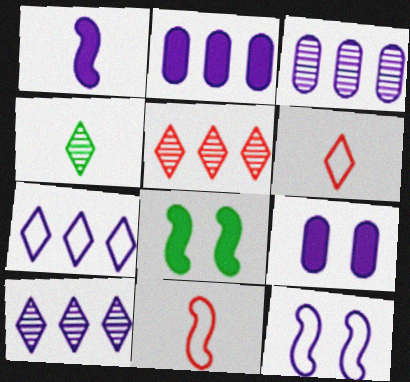[[3, 6, 8]]